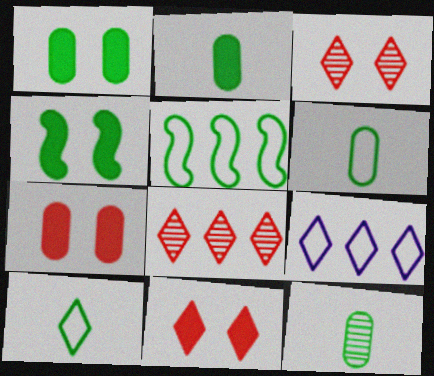[[2, 6, 12]]